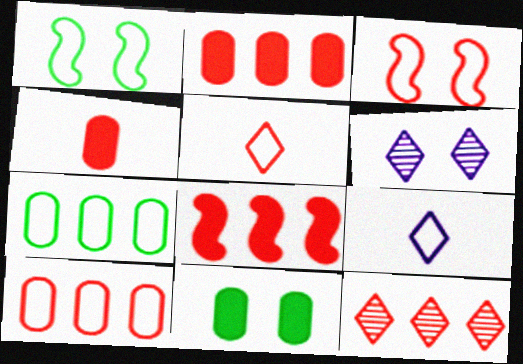[[1, 9, 10], 
[3, 4, 12], 
[3, 5, 10], 
[3, 6, 11], 
[3, 7, 9], 
[8, 10, 12]]